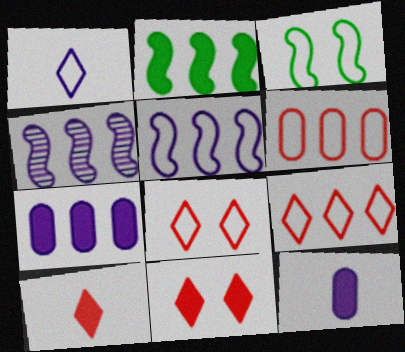[[1, 3, 6], 
[2, 11, 12]]